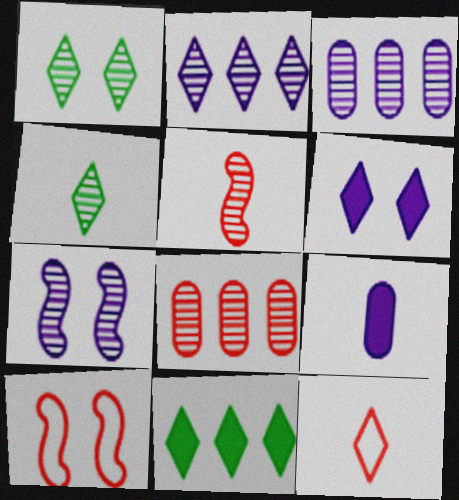[[1, 3, 5], 
[4, 7, 8]]